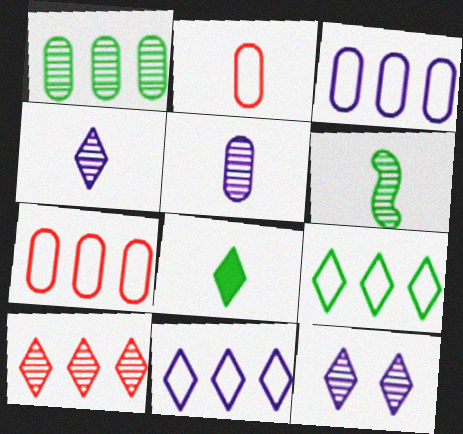[]